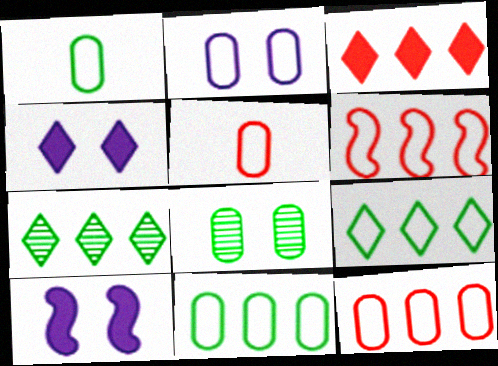[[1, 2, 12], 
[2, 5, 11], 
[5, 7, 10]]